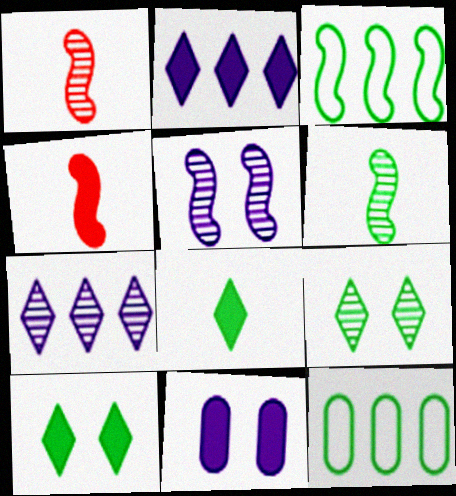[[3, 4, 5], 
[6, 10, 12]]